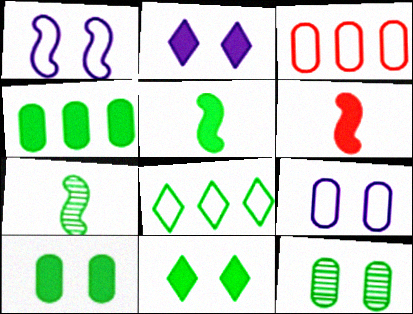[[2, 3, 7], 
[2, 4, 6], 
[4, 5, 11], 
[5, 8, 12], 
[7, 8, 10]]